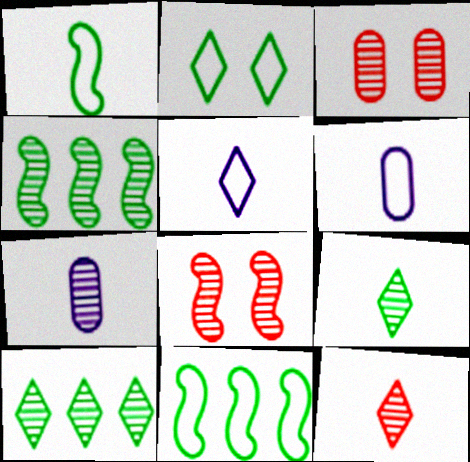[[7, 8, 10]]